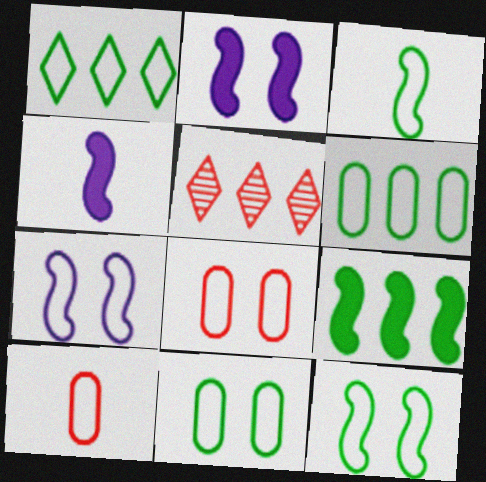[[1, 3, 11], 
[1, 7, 10], 
[4, 5, 11]]